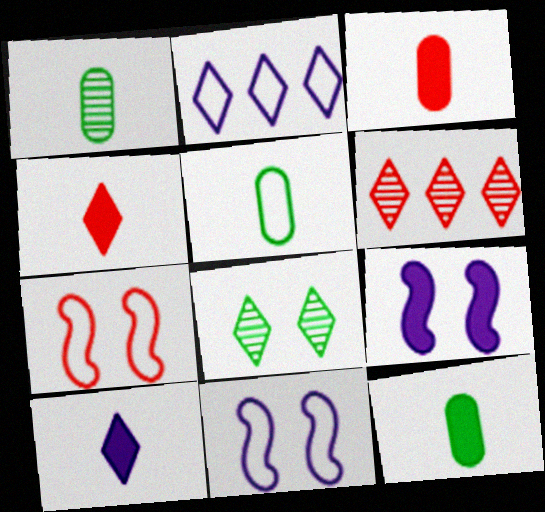[[1, 5, 12], 
[2, 4, 8], 
[2, 5, 7], 
[3, 6, 7], 
[5, 6, 9], 
[6, 11, 12]]